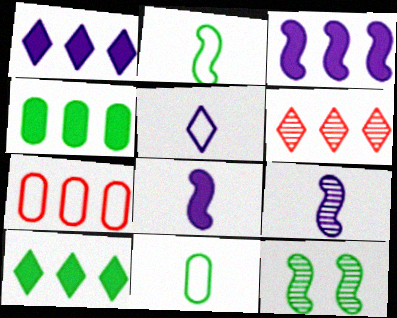[[10, 11, 12]]